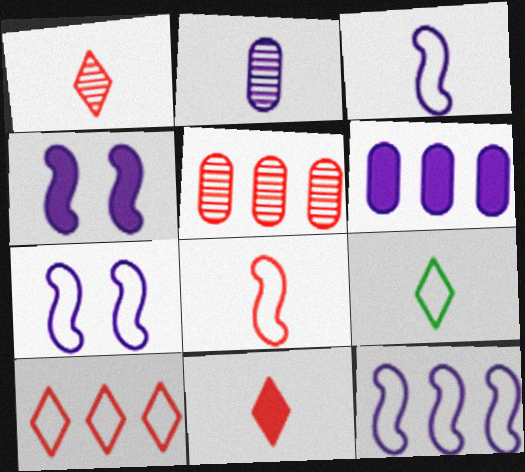[[3, 7, 12], 
[4, 5, 9]]